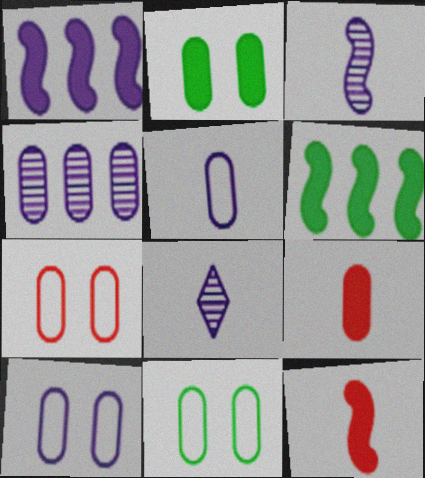[[1, 8, 10], 
[4, 9, 11], 
[6, 7, 8], 
[7, 10, 11]]